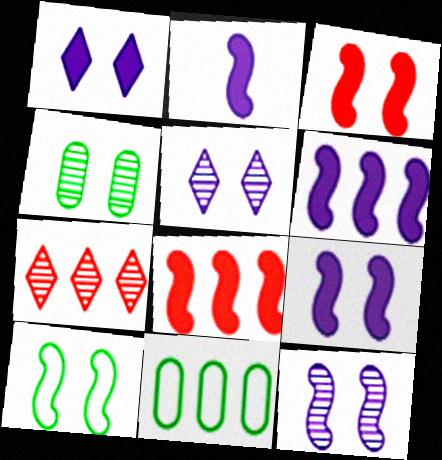[[2, 6, 9], 
[3, 10, 12], 
[6, 7, 11]]